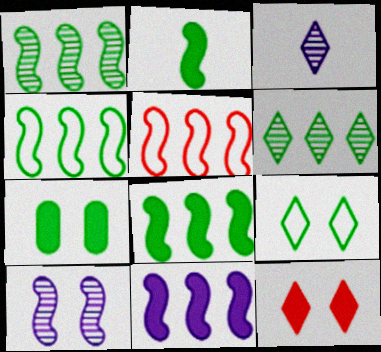[[1, 4, 8], 
[1, 5, 11], 
[2, 5, 10], 
[3, 5, 7]]